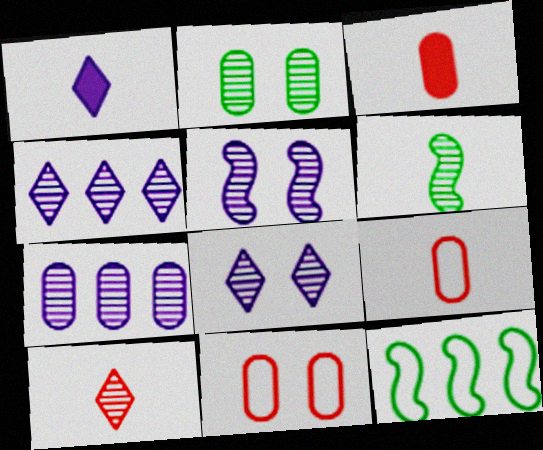[[1, 6, 9], 
[3, 8, 12]]